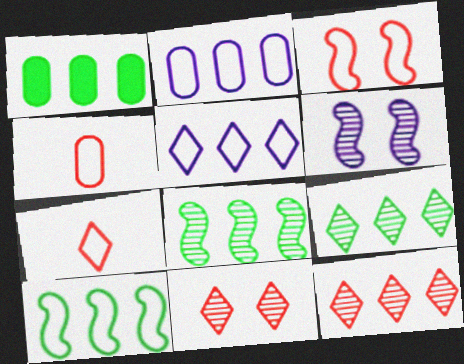[[1, 6, 7], 
[1, 9, 10]]